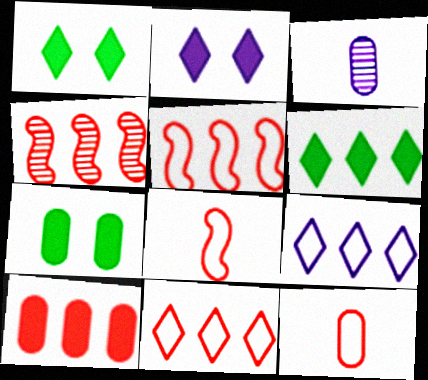[[1, 3, 5], 
[4, 10, 11]]